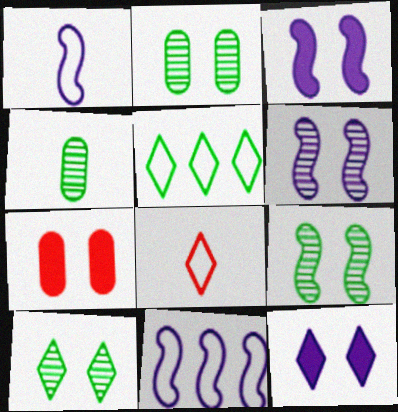[[2, 9, 10]]